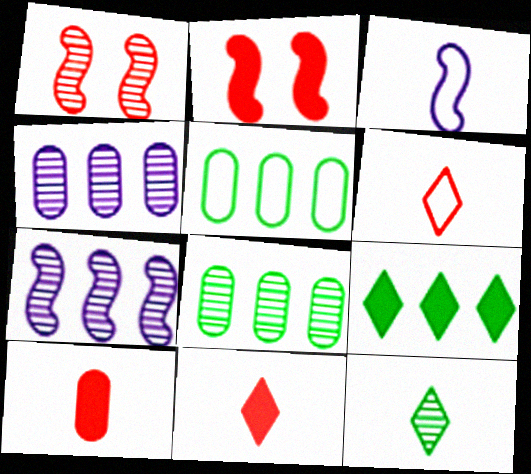[[1, 4, 12], 
[3, 10, 12]]